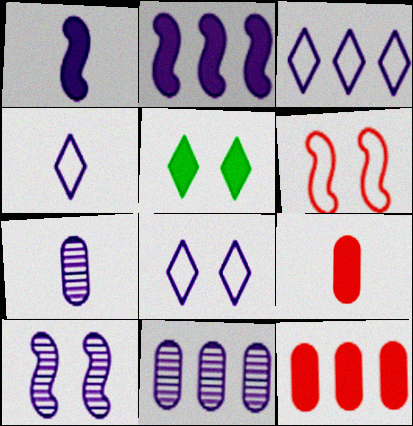[[1, 4, 7], 
[1, 5, 12], 
[1, 8, 11], 
[2, 3, 11], 
[2, 5, 9], 
[2, 7, 8], 
[3, 4, 8]]